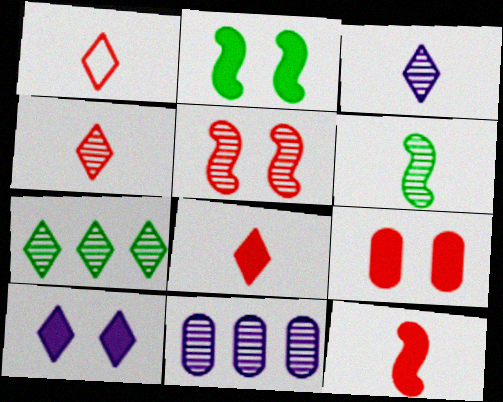[[1, 2, 11], 
[1, 4, 8], 
[1, 7, 10], 
[2, 9, 10]]